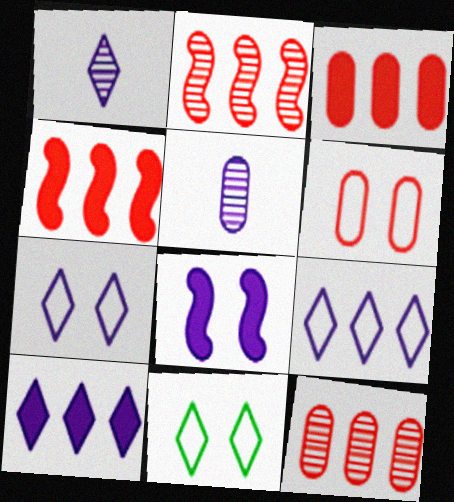[[1, 7, 10], 
[4, 5, 11], 
[5, 8, 9]]